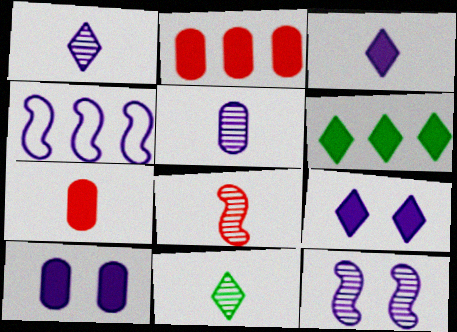[[1, 4, 10], 
[4, 5, 9], 
[5, 8, 11]]